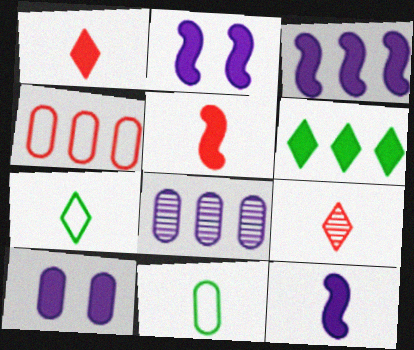[[2, 3, 12], 
[5, 6, 10], 
[9, 11, 12]]